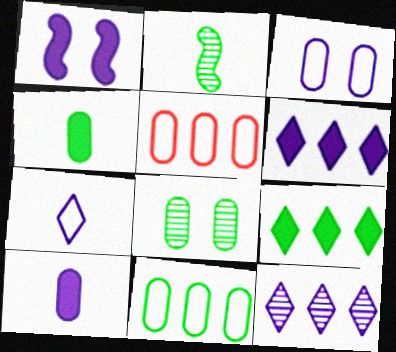[[1, 6, 10], 
[4, 8, 11], 
[5, 8, 10]]